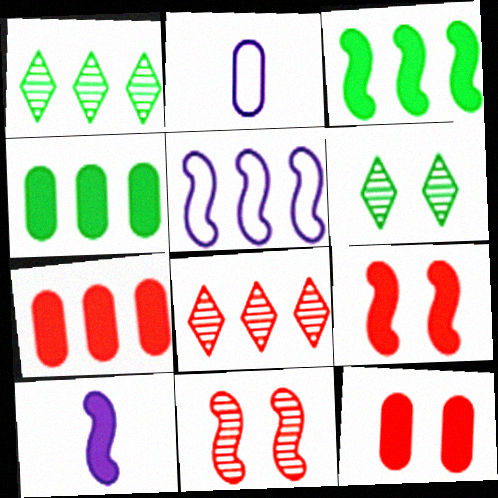[[1, 2, 9], 
[1, 5, 7], 
[3, 9, 10], 
[4, 5, 8]]